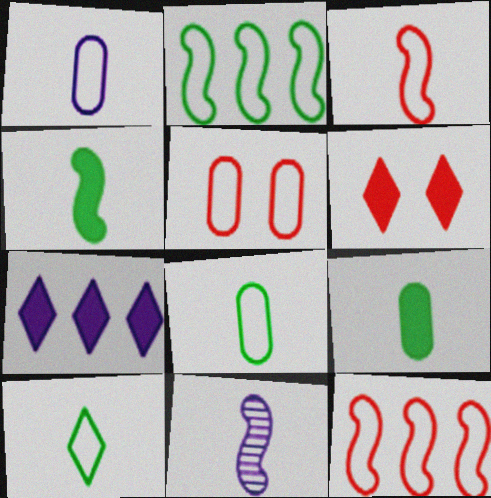[[1, 3, 10], 
[3, 4, 11]]